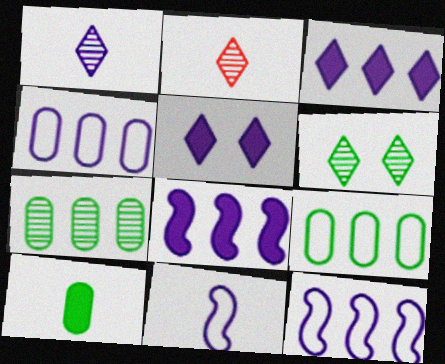[[2, 10, 11]]